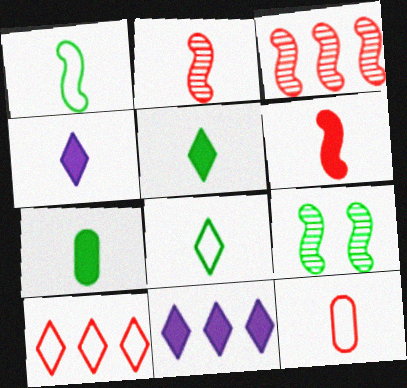[[4, 6, 7], 
[9, 11, 12]]